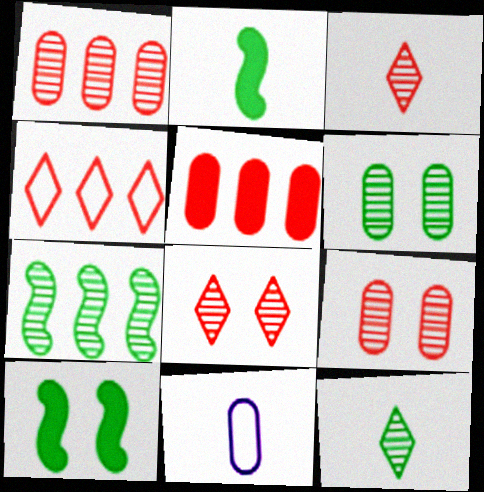[[2, 3, 11], 
[5, 6, 11], 
[6, 7, 12]]